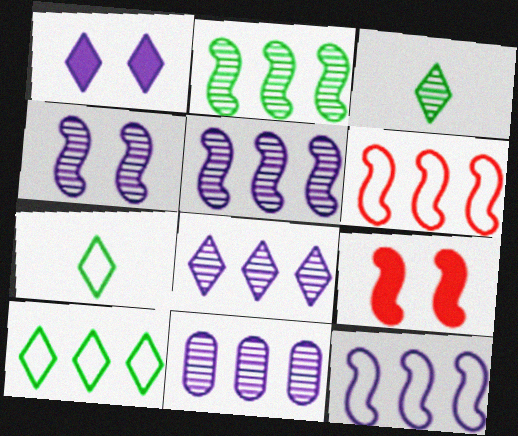[[5, 8, 11], 
[7, 9, 11]]